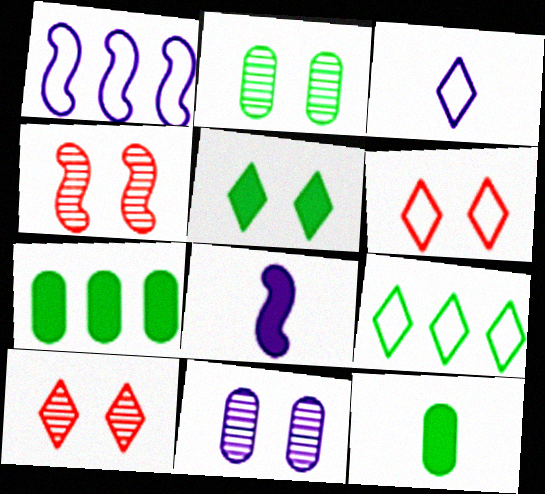[[1, 10, 12], 
[3, 4, 7], 
[3, 6, 9]]